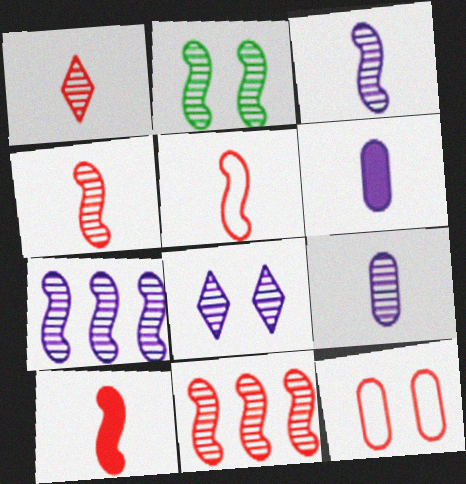[[2, 3, 11], 
[2, 4, 7], 
[4, 5, 10], 
[7, 8, 9]]